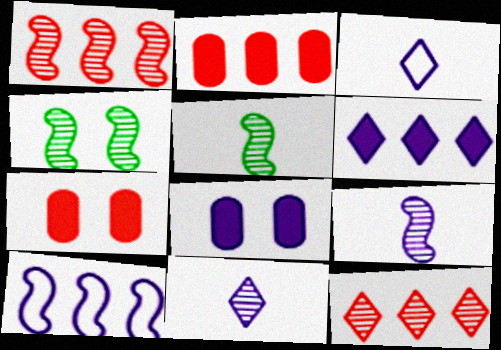[[1, 4, 9], 
[2, 3, 4], 
[8, 10, 11]]